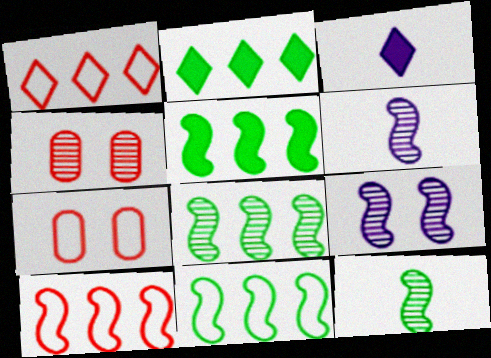[[2, 6, 7], 
[3, 4, 11], 
[3, 7, 8], 
[5, 8, 11]]